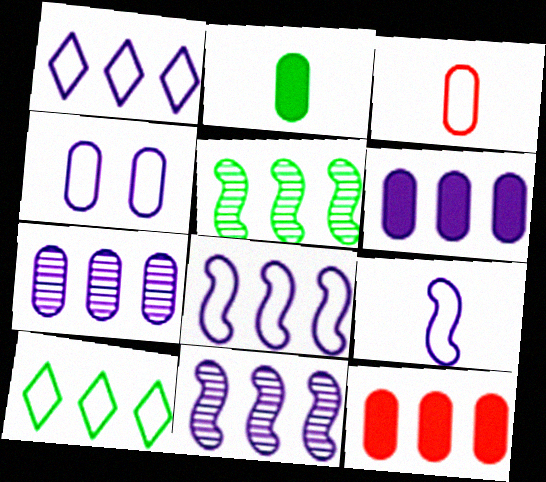[[1, 4, 9], 
[1, 5, 12], 
[1, 6, 11], 
[10, 11, 12]]